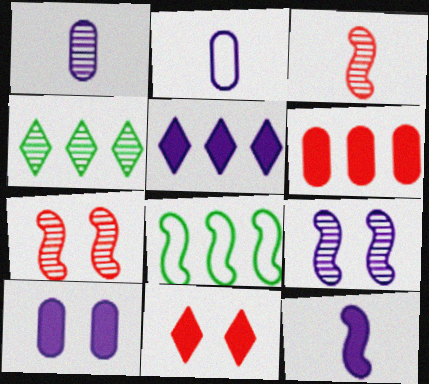[[1, 4, 7], 
[1, 8, 11], 
[2, 5, 9], 
[5, 10, 12], 
[7, 8, 12]]